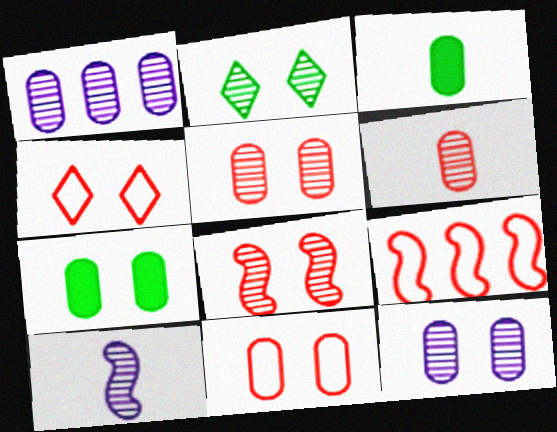[[1, 3, 11], 
[2, 8, 12], 
[7, 11, 12]]